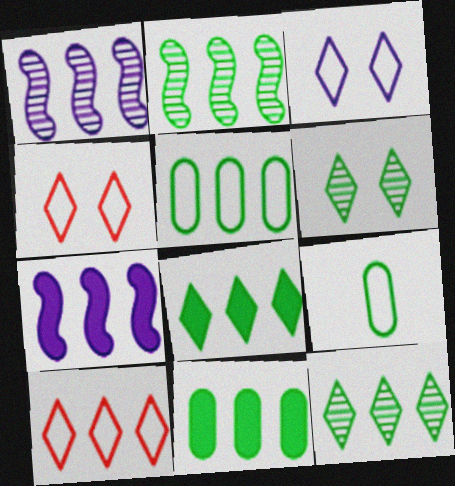[[1, 10, 11], 
[2, 5, 8]]